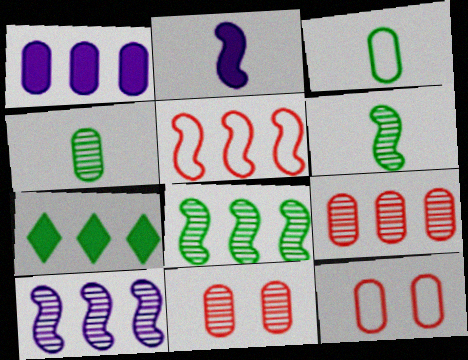[[1, 3, 11], 
[1, 4, 12]]